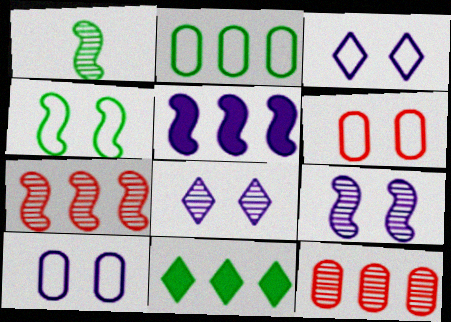[[1, 7, 9], 
[1, 8, 12], 
[3, 4, 6]]